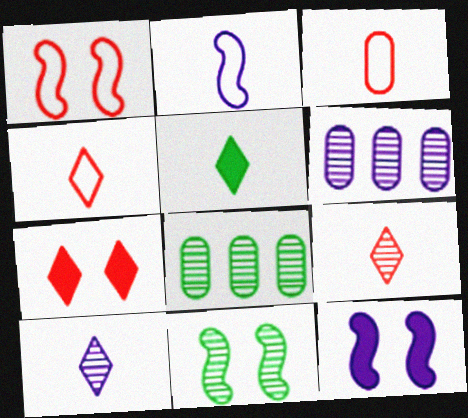[[1, 5, 6], 
[1, 11, 12], 
[2, 7, 8], 
[4, 5, 10], 
[4, 8, 12], 
[6, 9, 11]]